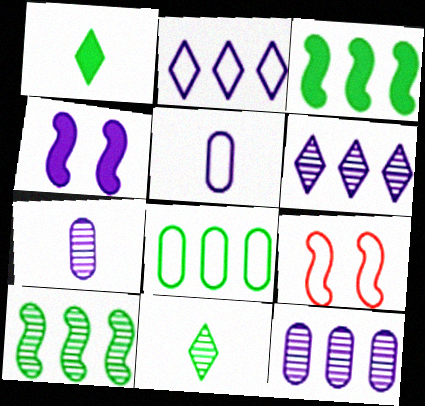[[1, 9, 12], 
[2, 4, 7], 
[4, 5, 6]]